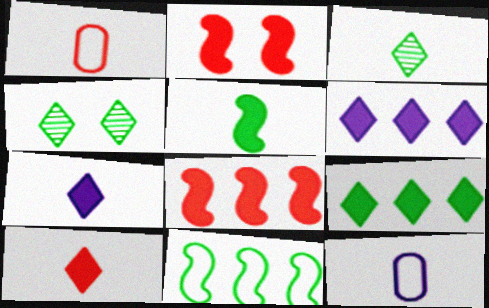[[4, 8, 12]]